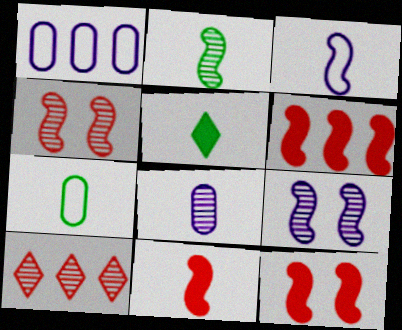[[1, 4, 5], 
[2, 3, 11], 
[2, 5, 7], 
[6, 11, 12]]